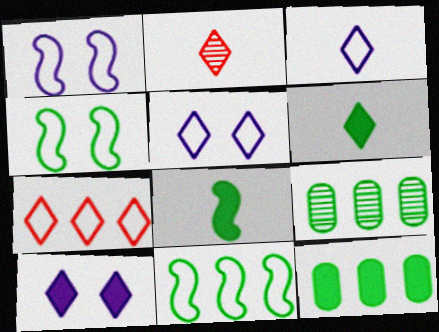[[1, 2, 12], 
[2, 3, 6], 
[4, 6, 9]]